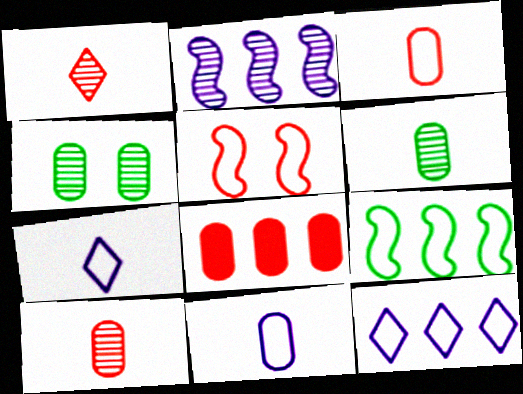[[1, 2, 4], 
[1, 5, 8], 
[4, 8, 11]]